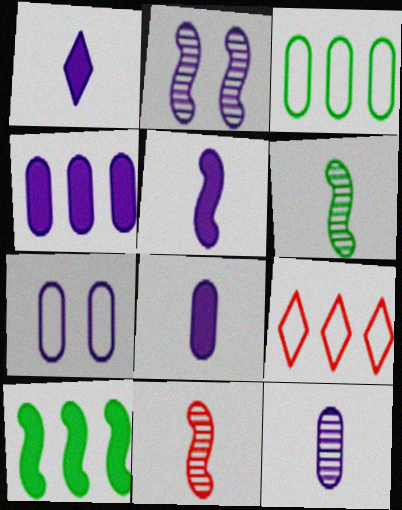[[1, 5, 8], 
[4, 7, 12]]